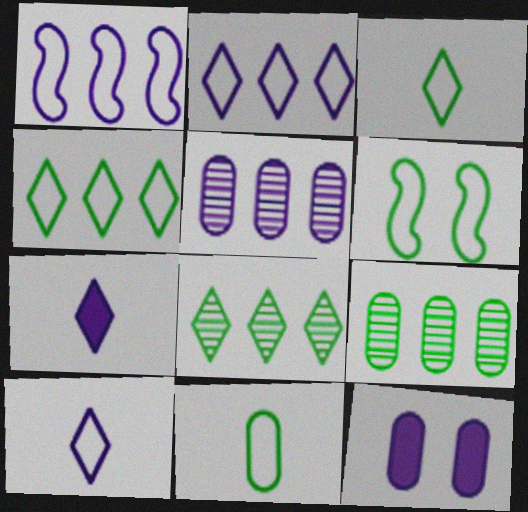[[4, 6, 11]]